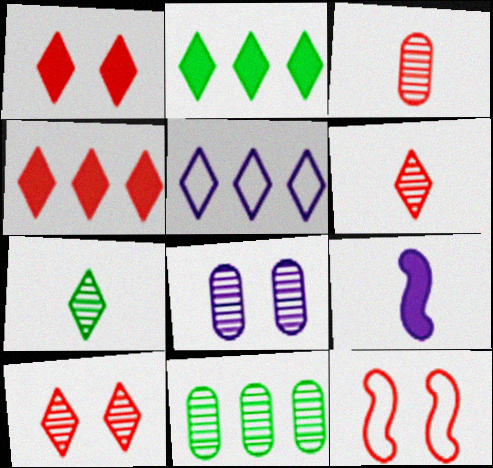[[1, 5, 7], 
[3, 4, 12], 
[3, 8, 11], 
[5, 8, 9]]